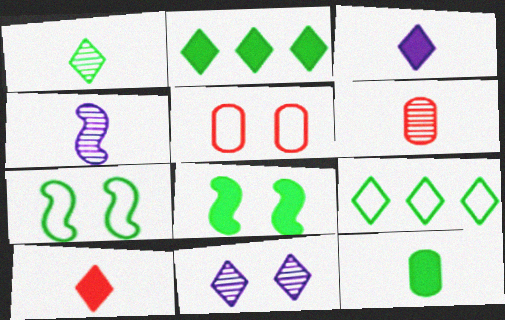[[1, 4, 6], 
[2, 4, 5], 
[2, 8, 12], 
[5, 8, 11], 
[9, 10, 11]]